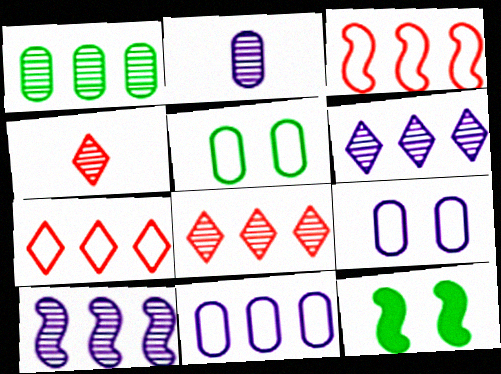[[1, 8, 10], 
[2, 7, 12], 
[4, 11, 12]]